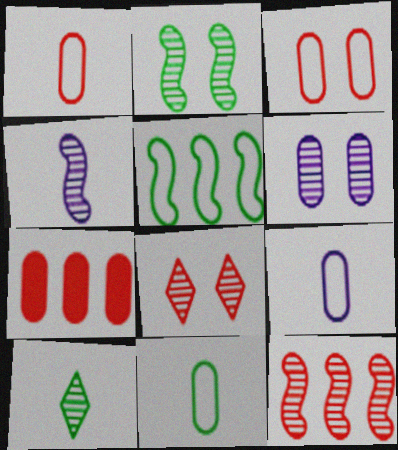[[1, 9, 11], 
[2, 4, 12], 
[2, 6, 8], 
[6, 7, 11], 
[6, 10, 12]]